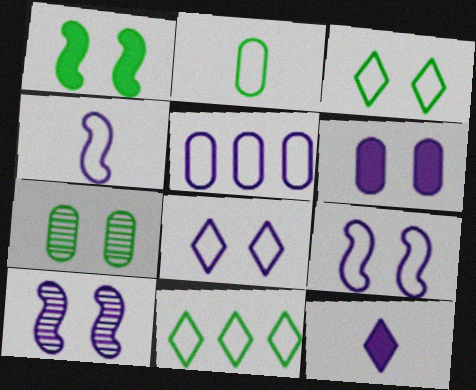[[1, 3, 7], 
[4, 5, 8], 
[5, 10, 12], 
[6, 8, 10]]